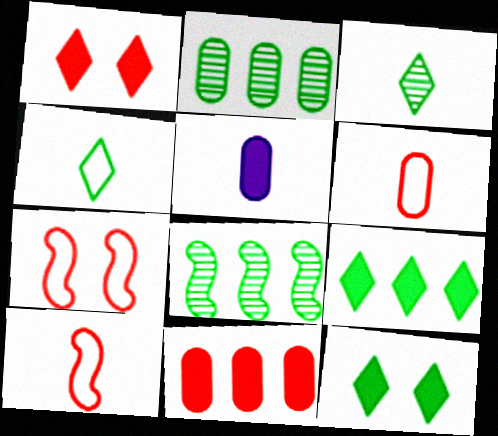[[3, 5, 10]]